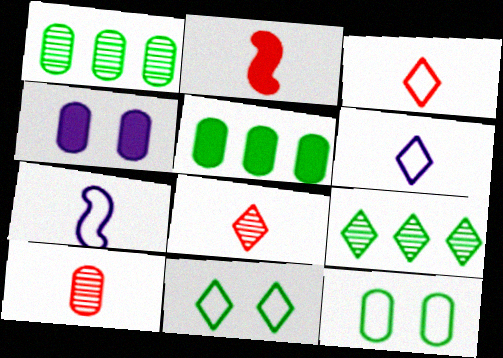[[2, 3, 10]]